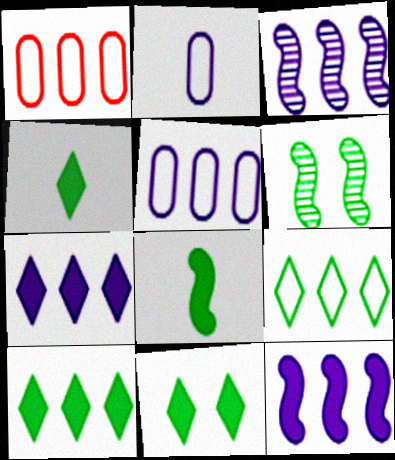[[1, 3, 10], 
[3, 5, 7], 
[4, 10, 11]]